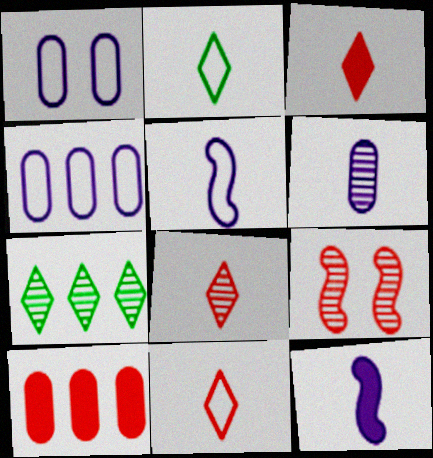[[3, 8, 11], 
[6, 7, 9], 
[9, 10, 11]]